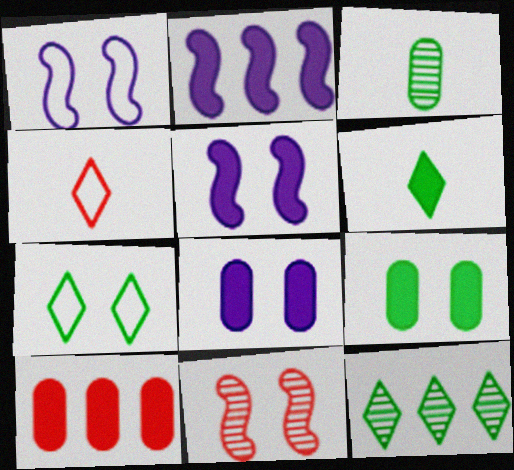[[4, 10, 11], 
[5, 6, 10], 
[6, 7, 12], 
[7, 8, 11]]